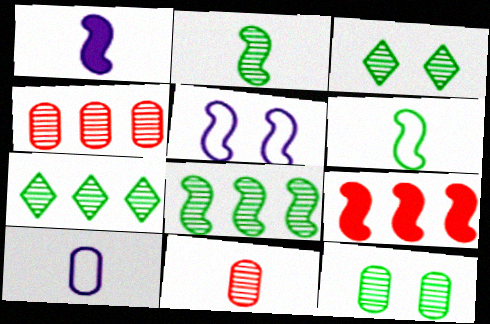[[2, 5, 9], 
[2, 7, 12], 
[3, 9, 10]]